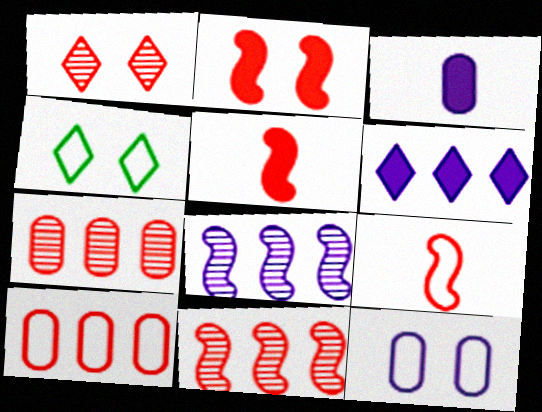[[1, 5, 10], 
[2, 9, 11], 
[3, 4, 11]]